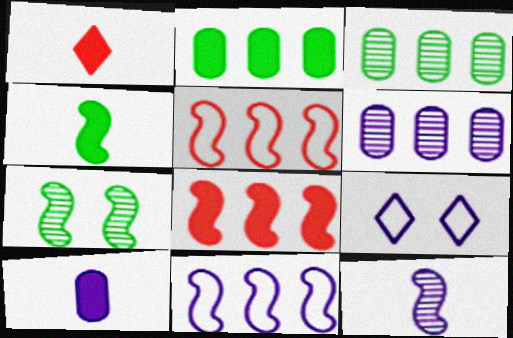[[1, 4, 10]]